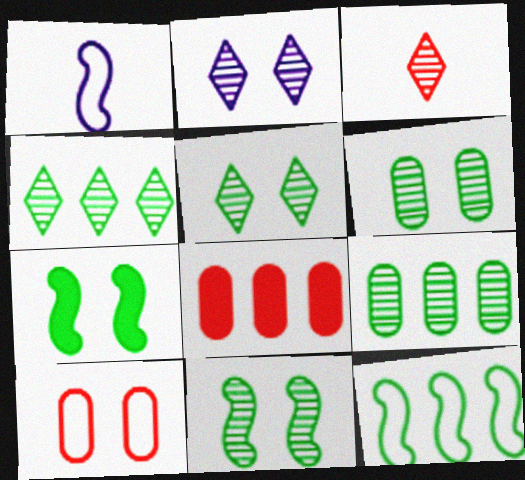[[1, 5, 8], 
[2, 3, 4], 
[2, 7, 10], 
[5, 6, 11]]